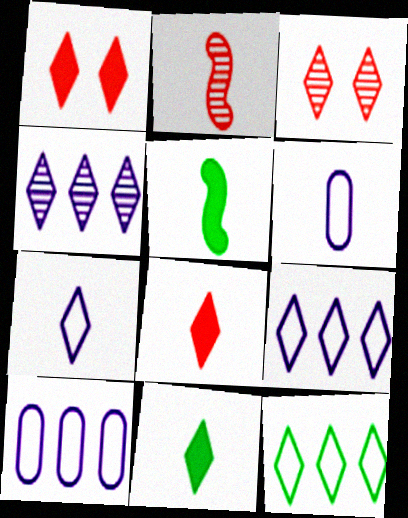[[2, 6, 11], 
[3, 5, 10], 
[3, 9, 11]]